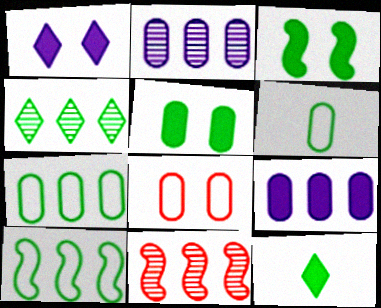[[1, 6, 11], 
[2, 4, 11], 
[3, 4, 6]]